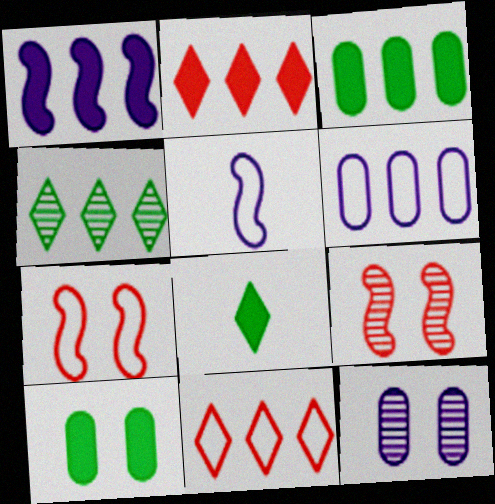[[1, 2, 3], 
[6, 8, 9]]